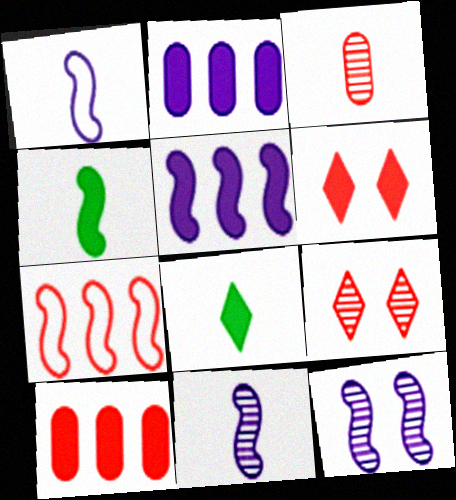[[1, 3, 8], 
[1, 5, 12], 
[2, 4, 6], 
[3, 6, 7], 
[4, 7, 12]]